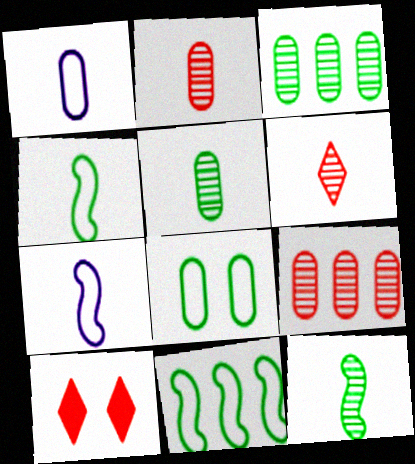[[3, 7, 10]]